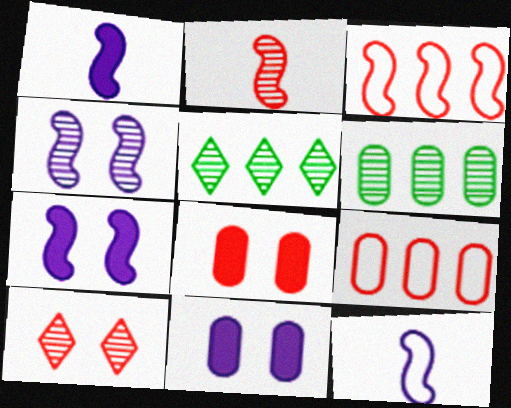[[5, 8, 12]]